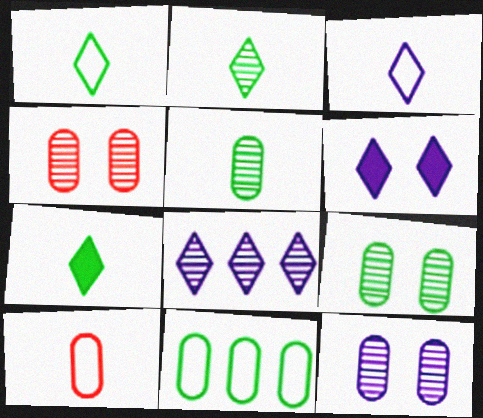[[1, 2, 7], 
[3, 6, 8], 
[4, 9, 12]]